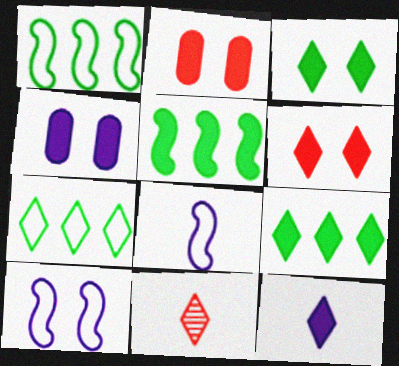[[1, 4, 11], 
[2, 5, 12], 
[6, 9, 12]]